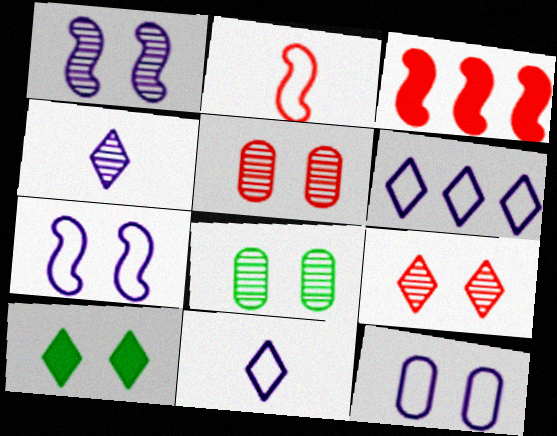[[1, 8, 9], 
[3, 8, 11], 
[5, 7, 10]]